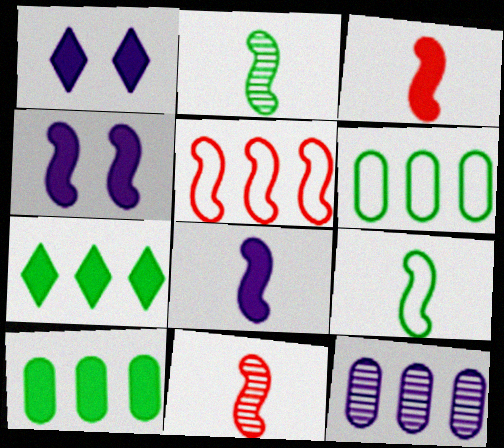[[1, 3, 10], 
[1, 6, 11], 
[2, 4, 5], 
[5, 7, 12], 
[8, 9, 11]]